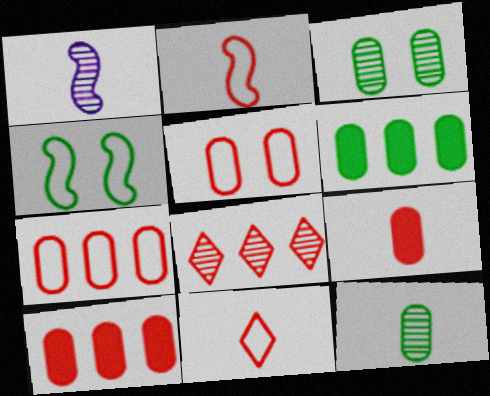[[1, 3, 8]]